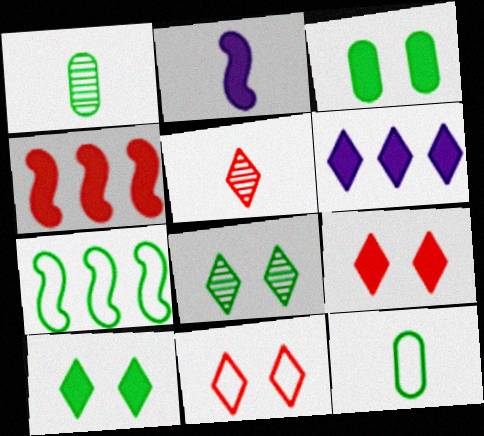[[1, 7, 10], 
[2, 5, 12]]